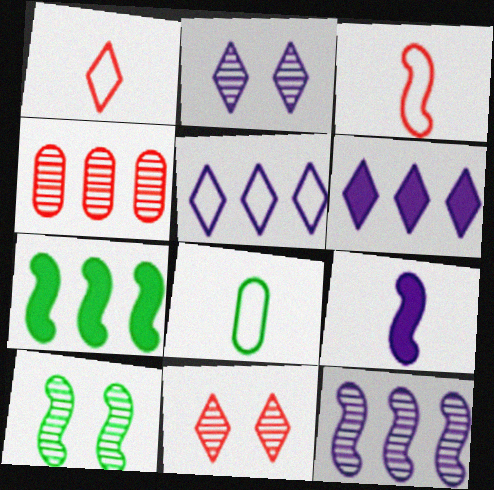[[4, 5, 7]]